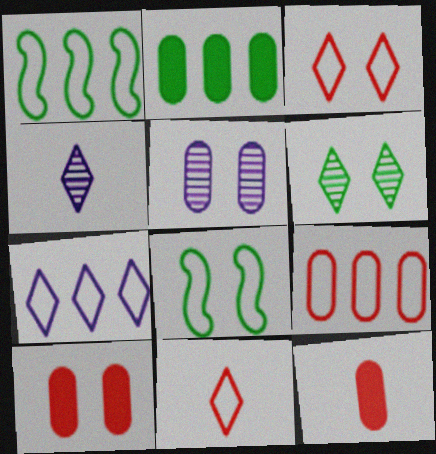[[1, 4, 10], 
[1, 7, 9]]